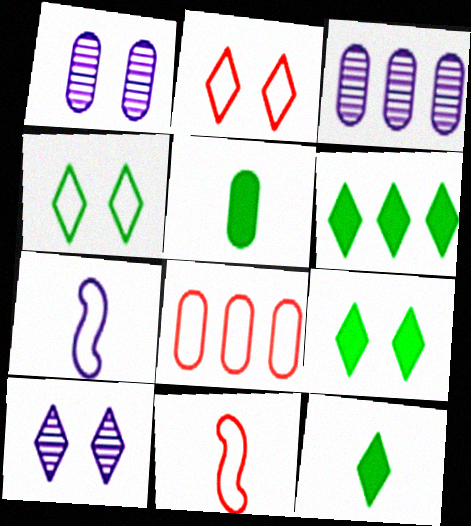[[1, 5, 8], 
[1, 6, 11], 
[2, 8, 11], 
[2, 9, 10], 
[3, 9, 11], 
[4, 7, 8], 
[6, 9, 12]]